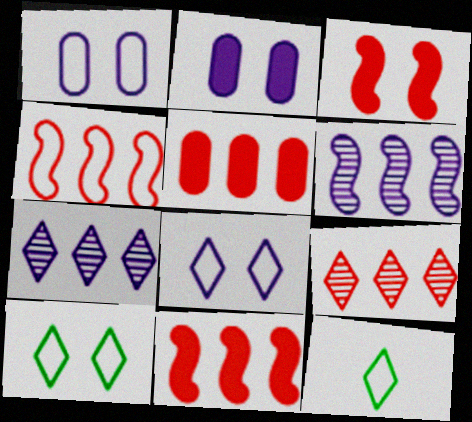[[1, 4, 12], 
[4, 5, 9]]